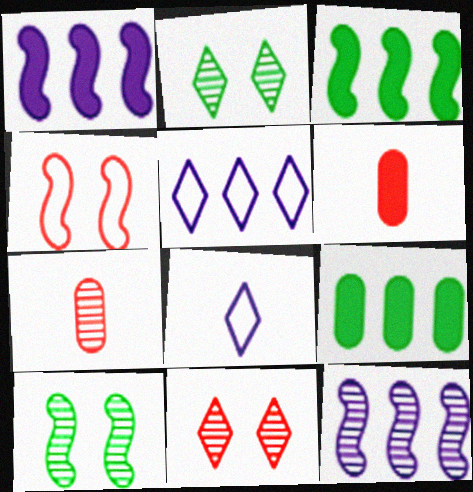[[2, 7, 12], 
[5, 6, 10]]